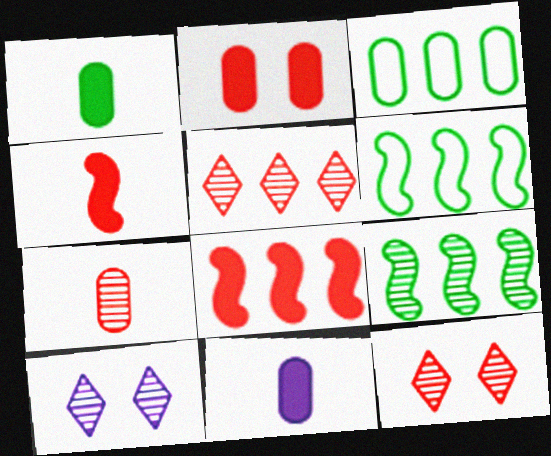[[3, 4, 10], 
[6, 11, 12], 
[7, 9, 10]]